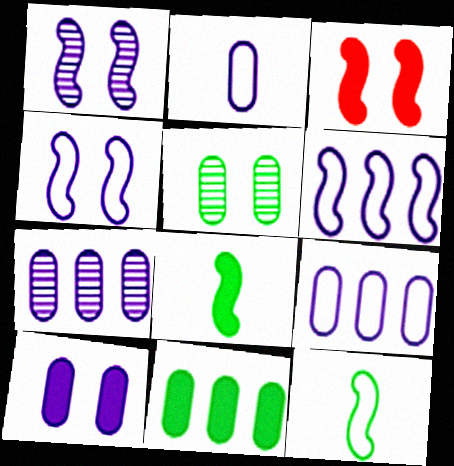[[2, 7, 10]]